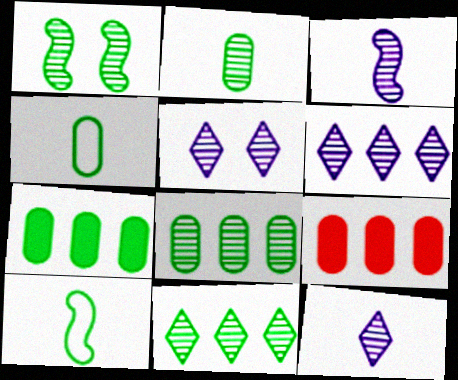[[1, 2, 11], 
[5, 6, 12], 
[5, 9, 10]]